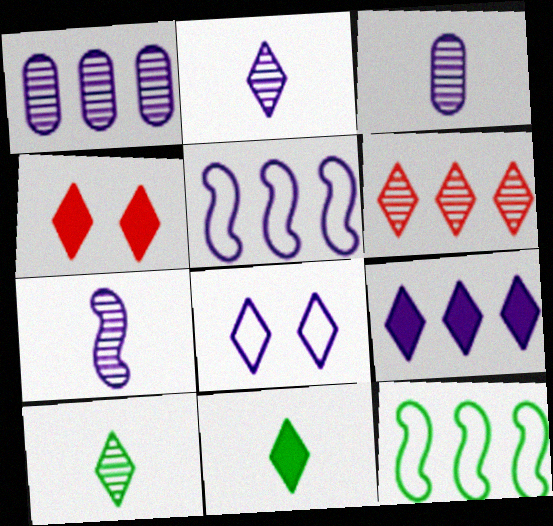[[1, 5, 9], 
[2, 3, 7], 
[2, 8, 9], 
[3, 4, 12], 
[4, 9, 11], 
[6, 8, 11]]